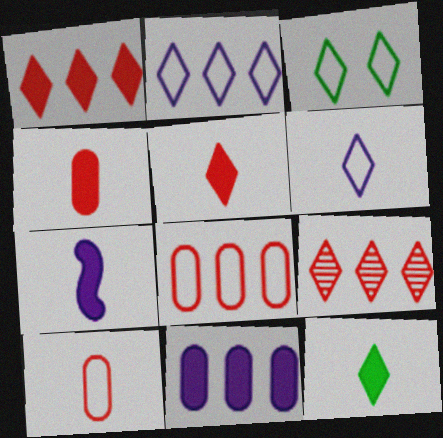[[4, 7, 12]]